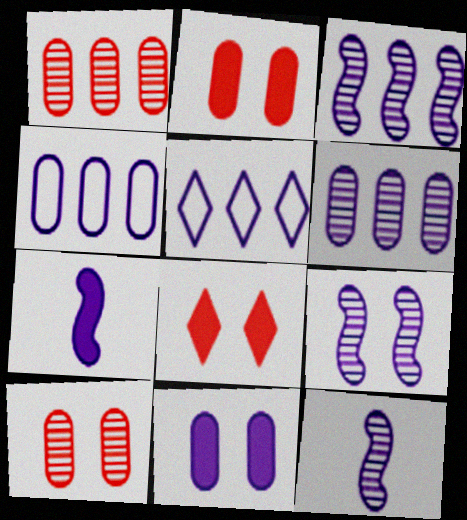[[3, 9, 12], 
[5, 11, 12]]